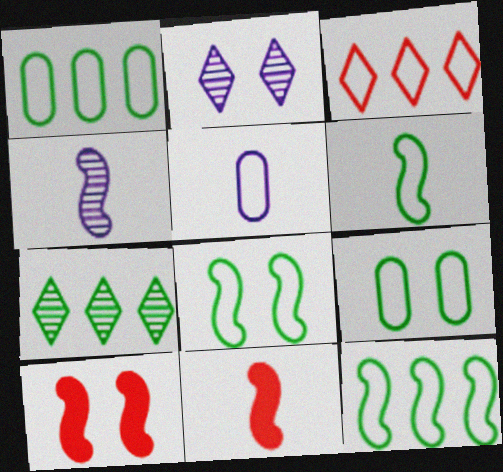[[1, 2, 11], 
[2, 9, 10], 
[3, 5, 8], 
[4, 6, 11], 
[4, 10, 12], 
[5, 7, 10], 
[6, 8, 12]]